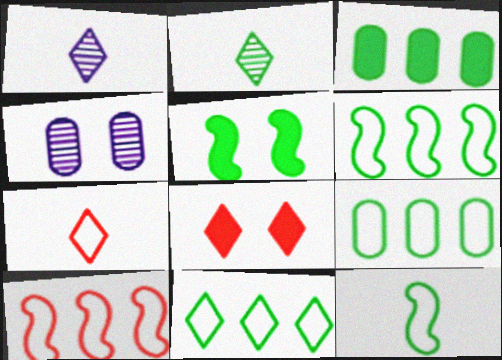[[1, 8, 11], 
[2, 5, 9], 
[6, 9, 11]]